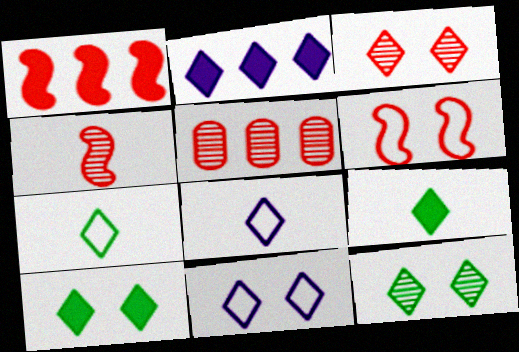[[1, 4, 6], 
[2, 3, 7], 
[3, 4, 5], 
[3, 10, 11]]